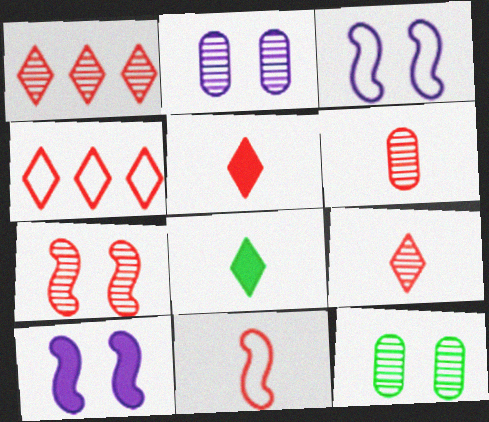[[1, 6, 7], 
[5, 6, 11]]